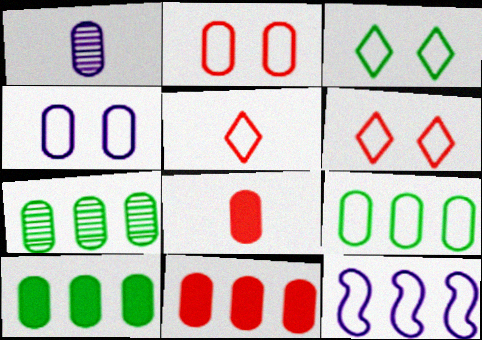[[1, 2, 10], 
[4, 7, 8], 
[7, 9, 10]]